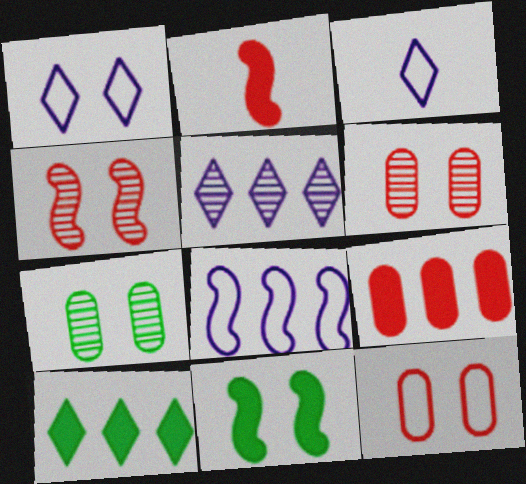[[1, 6, 11]]